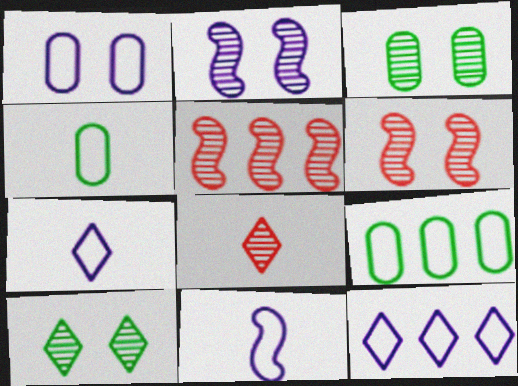[[1, 11, 12]]